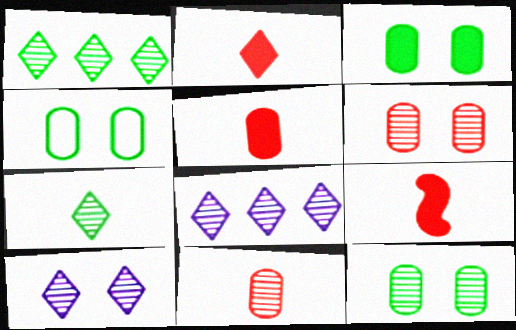[[2, 5, 9], 
[3, 4, 12], 
[4, 8, 9]]